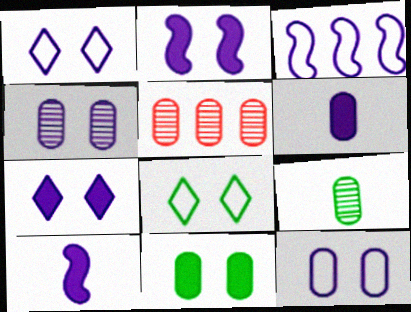[[1, 2, 4], 
[4, 5, 9], 
[5, 8, 10]]